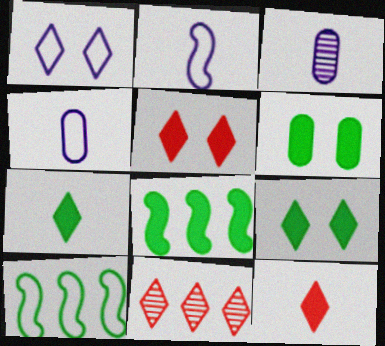[[1, 7, 11], 
[2, 6, 11], 
[3, 5, 10], 
[6, 7, 8]]